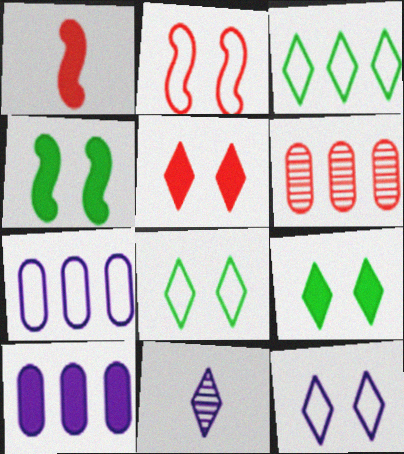[[1, 9, 10], 
[3, 5, 11]]